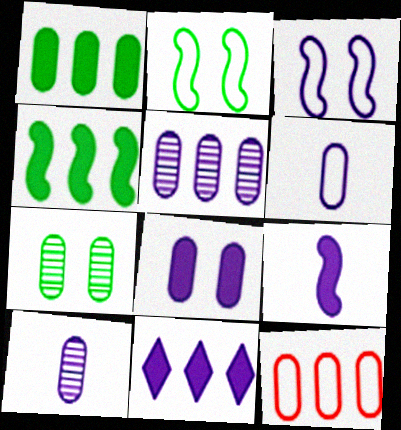[[1, 5, 12], 
[3, 10, 11], 
[5, 6, 8], 
[8, 9, 11]]